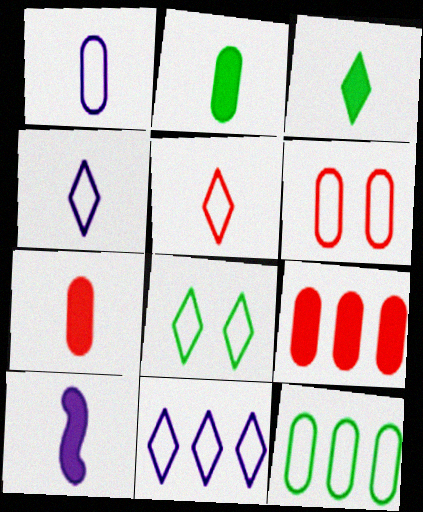[[1, 6, 12], 
[3, 7, 10], 
[5, 8, 11]]